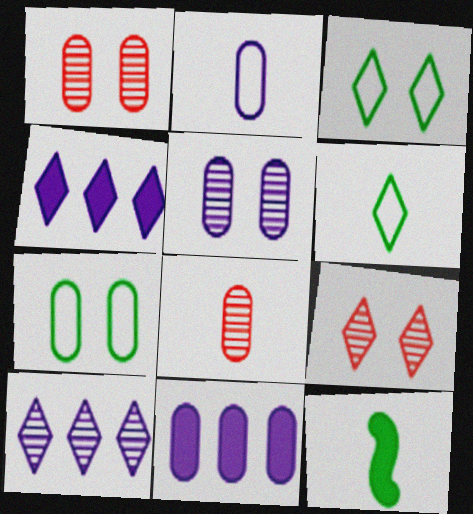[[2, 5, 11], 
[4, 6, 9], 
[7, 8, 11]]